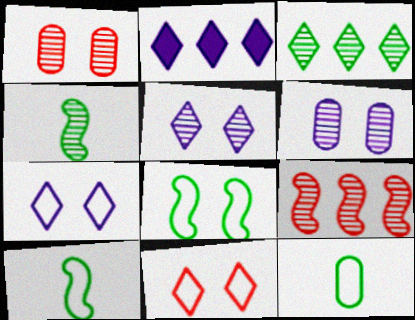[[1, 2, 10]]